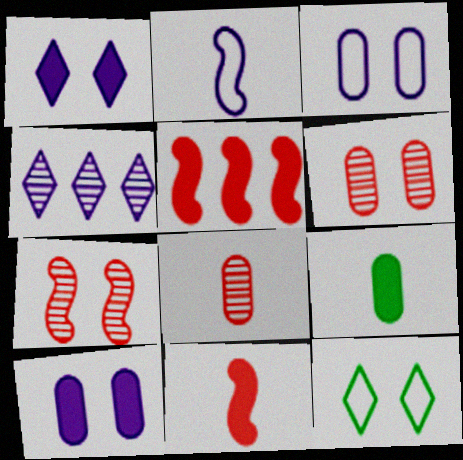[[1, 5, 9], 
[2, 4, 10], 
[7, 10, 12]]